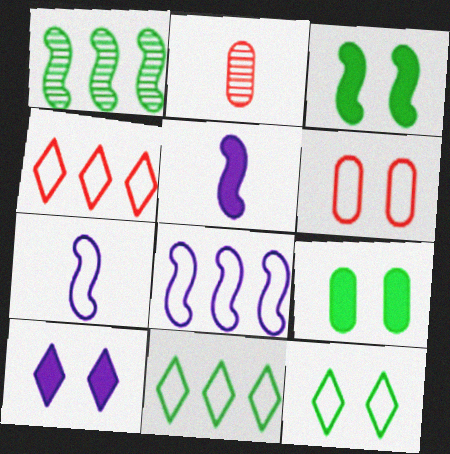[[6, 7, 11]]